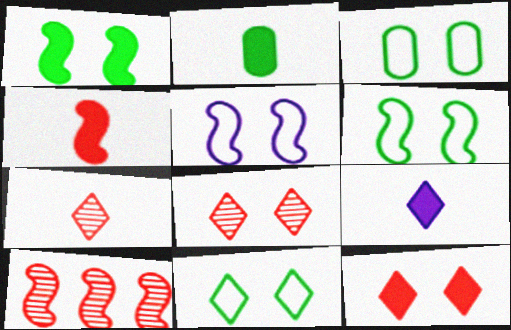[[2, 4, 9], 
[3, 6, 11], 
[3, 9, 10]]